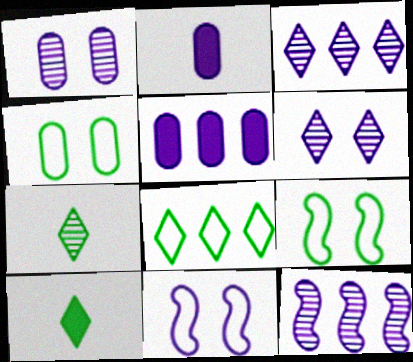[[2, 3, 11]]